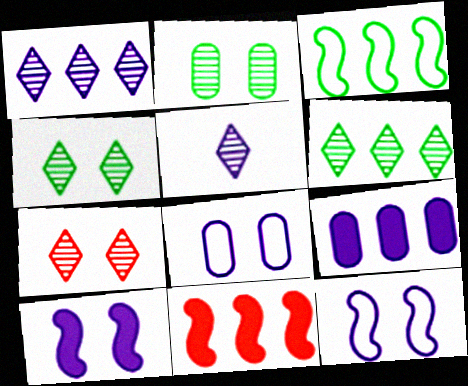[[5, 6, 7], 
[5, 9, 12]]